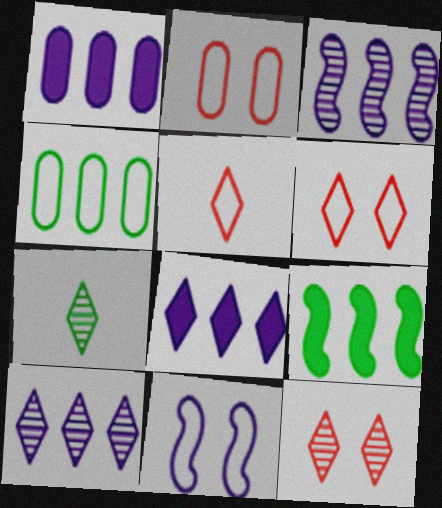[[4, 5, 11], 
[6, 7, 8], 
[7, 10, 12]]